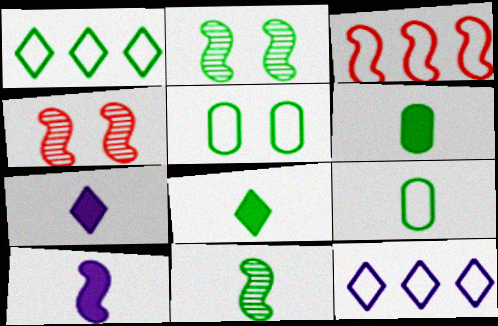[[1, 2, 6], 
[2, 3, 10], 
[4, 6, 12], 
[8, 9, 11]]